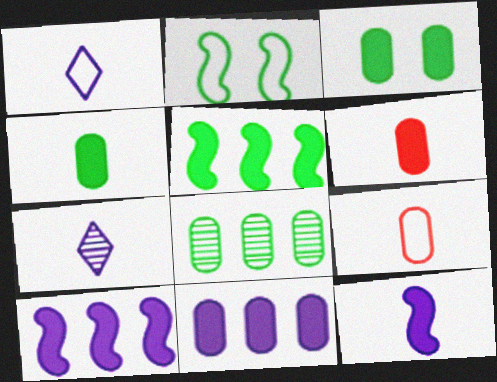[[3, 6, 11]]